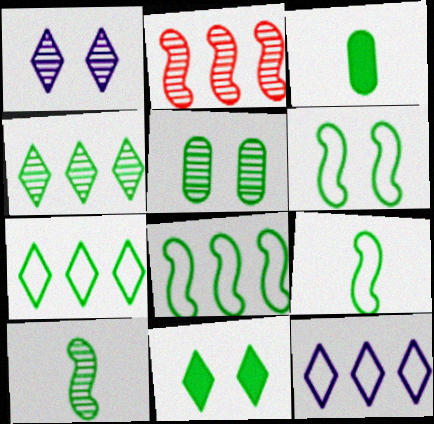[[3, 4, 6], 
[4, 5, 10], 
[5, 6, 11], 
[6, 8, 9]]